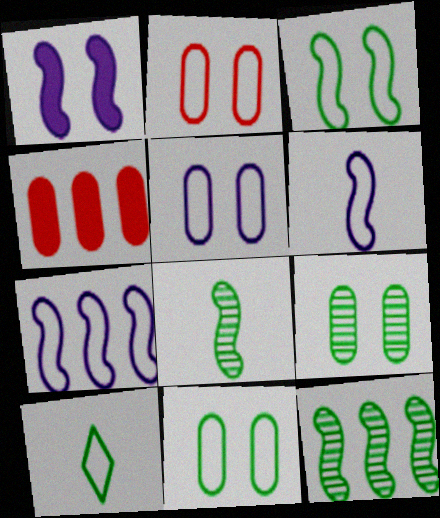[[2, 5, 11], 
[2, 7, 10]]